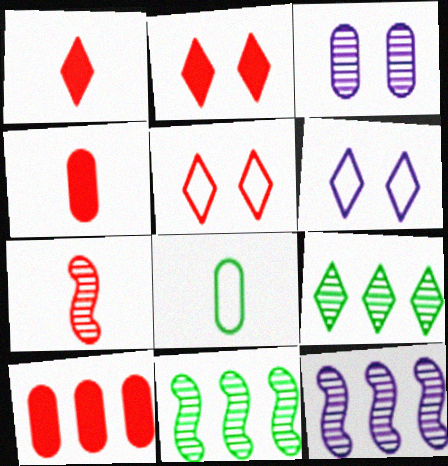[[1, 6, 9], 
[2, 8, 12], 
[3, 7, 9], 
[3, 8, 10], 
[4, 6, 11], 
[5, 7, 10]]